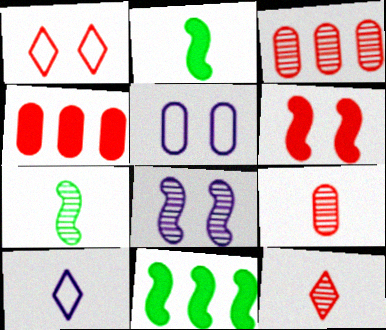[[2, 9, 10], 
[5, 11, 12]]